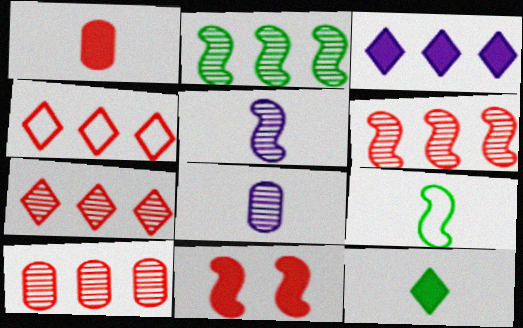[[6, 7, 10]]